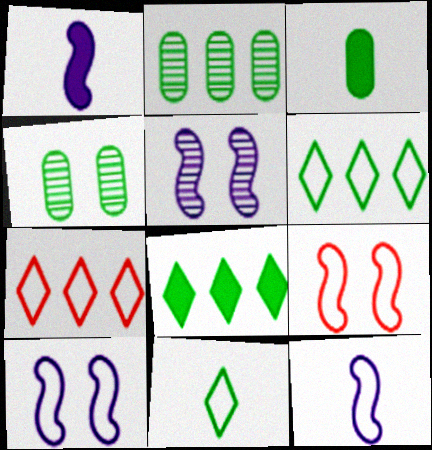[[1, 4, 7], 
[3, 5, 7]]